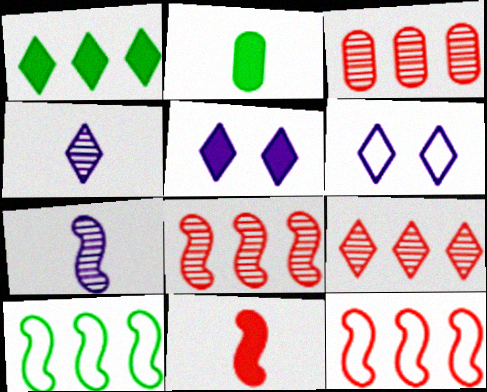[[2, 6, 8], 
[3, 8, 9]]